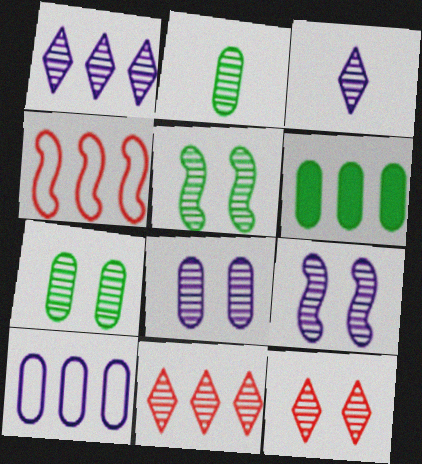[[1, 4, 6], 
[2, 9, 11], 
[5, 8, 12], 
[7, 9, 12]]